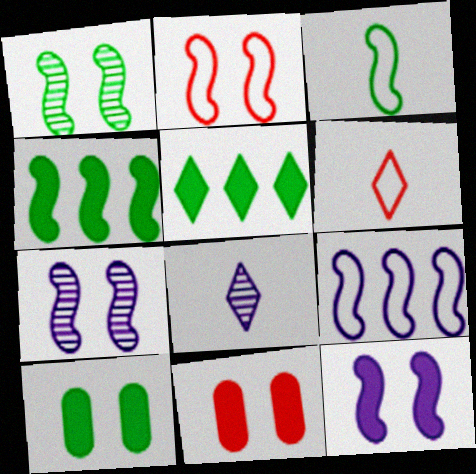[[1, 2, 12], 
[1, 3, 4], 
[2, 3, 9]]